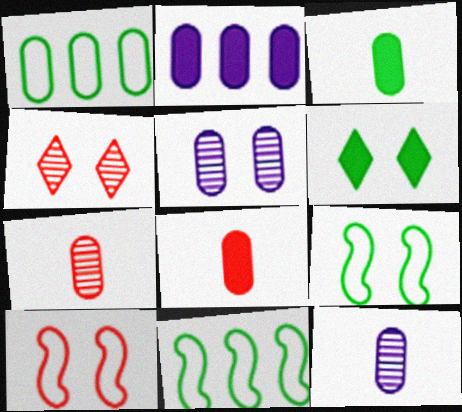[[1, 5, 8], 
[5, 6, 10]]